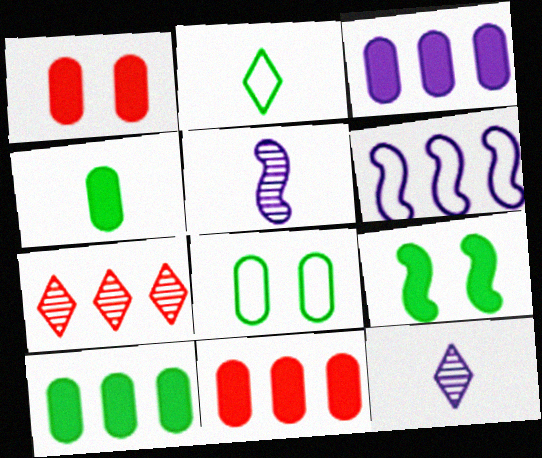[[1, 3, 4], 
[3, 10, 11], 
[6, 7, 10]]